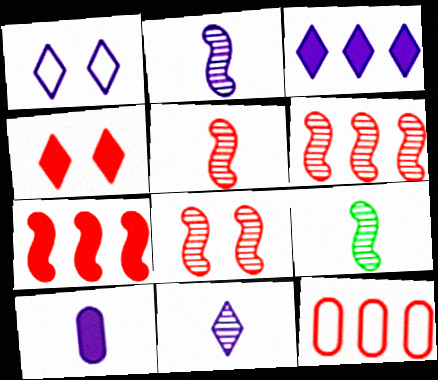[[1, 3, 11], 
[2, 5, 9], 
[4, 5, 12], 
[5, 6, 8]]